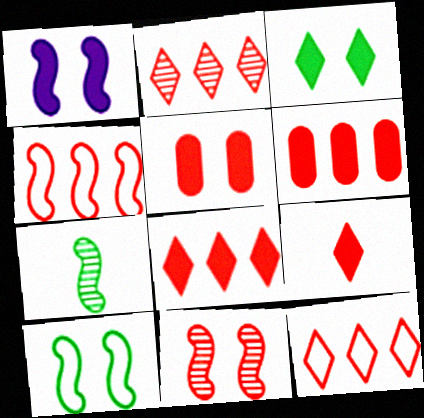[[1, 3, 5], 
[1, 4, 7], 
[1, 10, 11], 
[2, 4, 6], 
[2, 8, 12]]